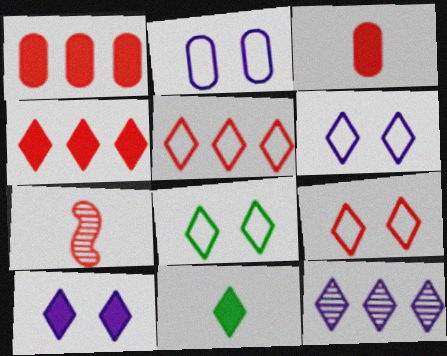[[1, 7, 9], 
[4, 10, 11], 
[6, 8, 9], 
[9, 11, 12]]